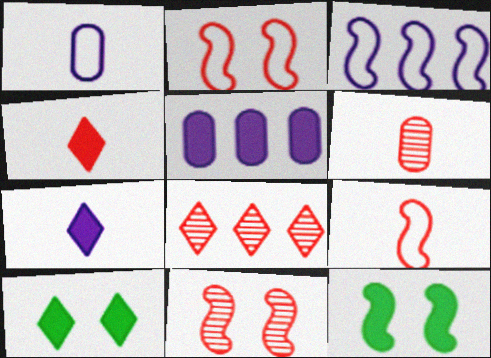[[1, 8, 12], 
[3, 6, 10], 
[4, 5, 12], 
[4, 6, 9], 
[6, 8, 11]]